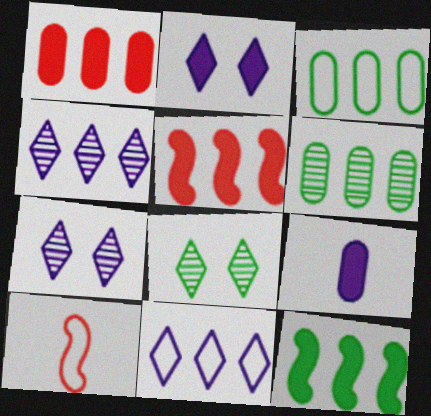[[2, 6, 10], 
[3, 4, 5], 
[5, 6, 11]]